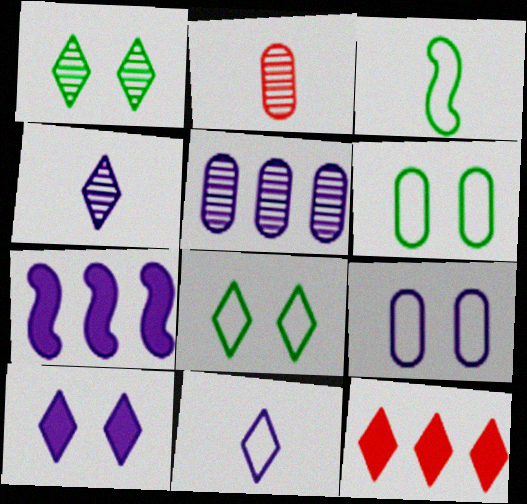[[1, 11, 12], 
[2, 7, 8], 
[4, 7, 9], 
[4, 8, 12]]